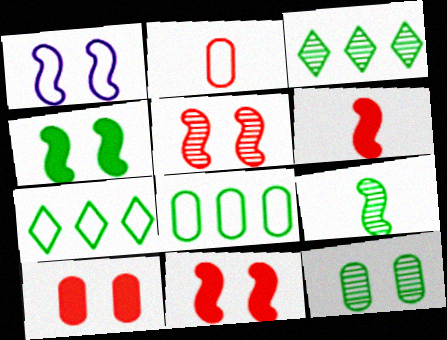[[1, 2, 7], 
[1, 4, 5], 
[3, 9, 12]]